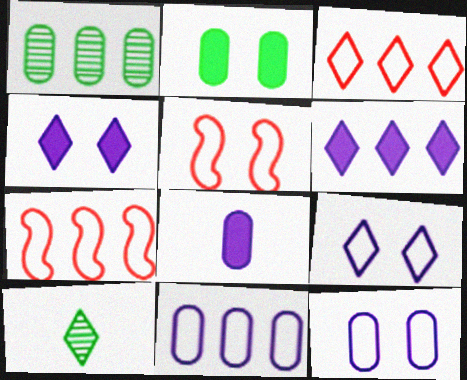[[1, 6, 7], 
[3, 4, 10]]